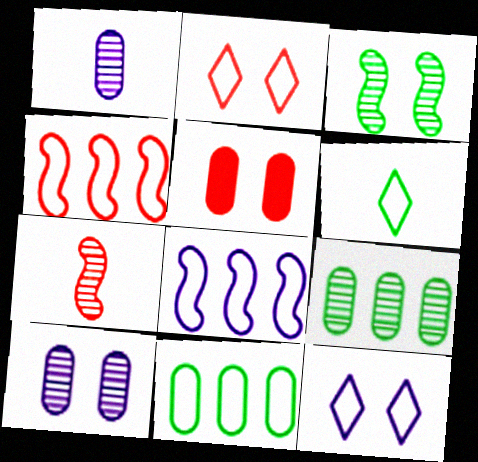[[1, 5, 11], 
[3, 5, 12]]